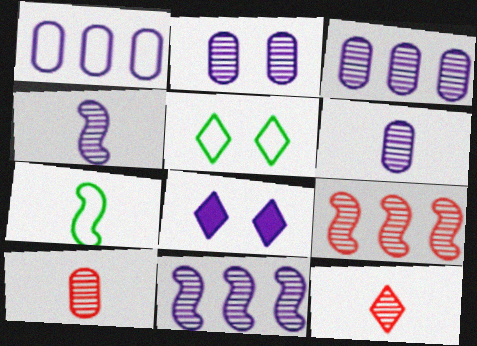[[1, 4, 8], 
[2, 3, 6]]